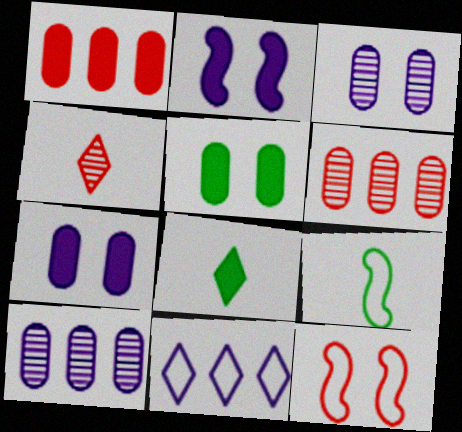[[1, 2, 8], 
[1, 4, 12], 
[8, 10, 12]]